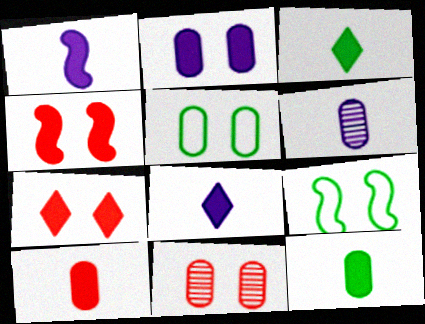[[1, 3, 10], 
[2, 5, 11]]